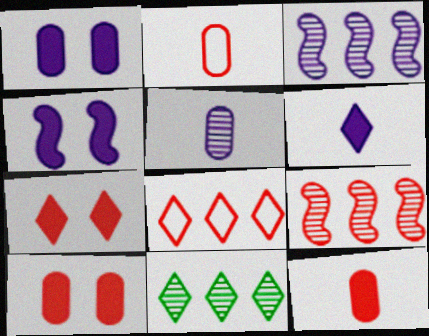[[2, 4, 11], 
[2, 7, 9]]